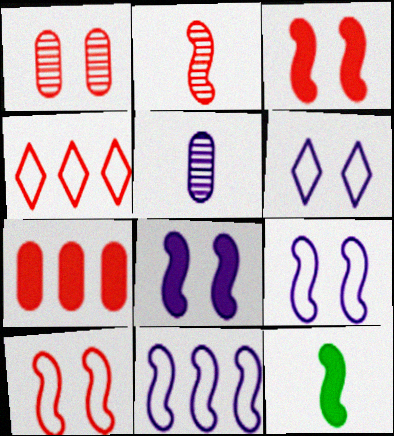[]